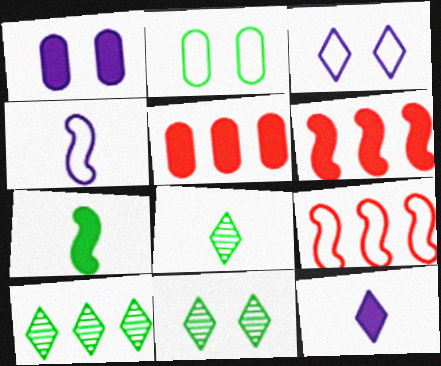[[1, 8, 9], 
[2, 7, 10], 
[4, 5, 11], 
[8, 10, 11]]